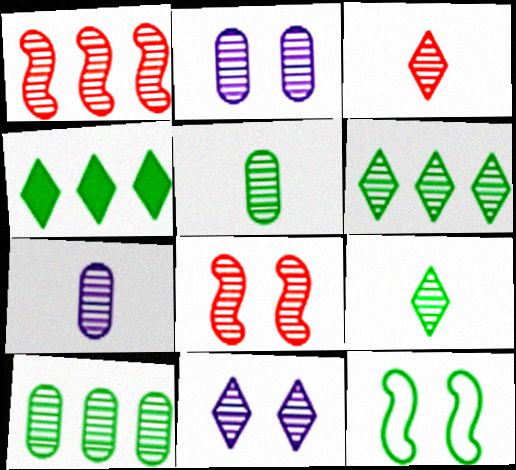[[1, 2, 9], 
[1, 5, 11], 
[3, 6, 11], 
[4, 5, 12], 
[6, 7, 8]]